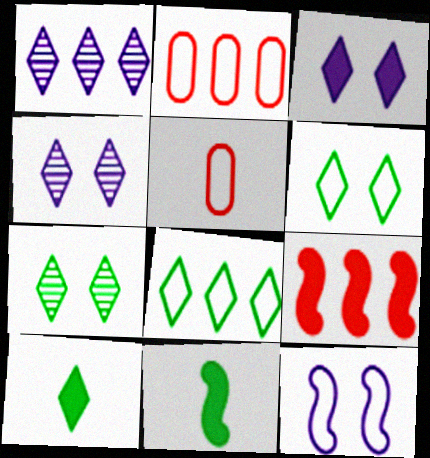[[2, 4, 11], 
[5, 8, 12], 
[7, 8, 10]]